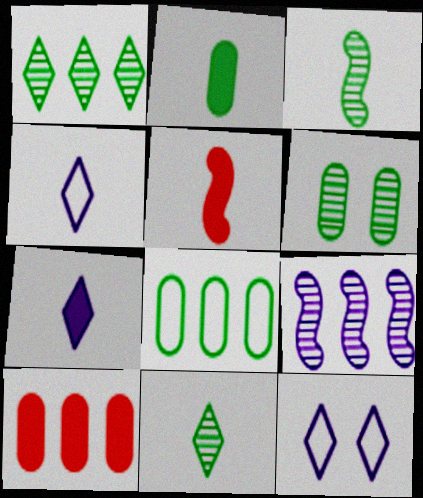[[1, 3, 6], 
[2, 5, 7], 
[2, 6, 8], 
[3, 10, 12]]